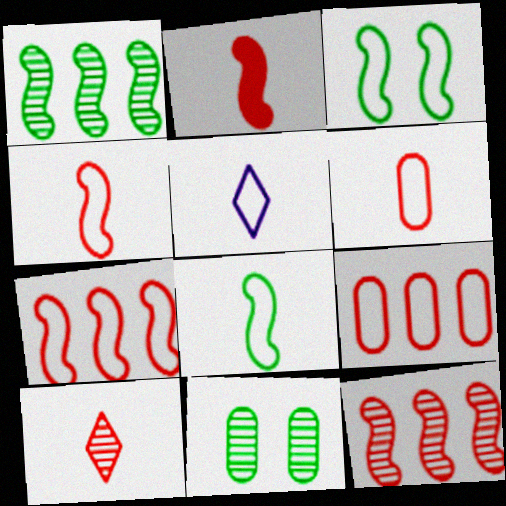[[2, 6, 10], 
[3, 5, 9], 
[5, 6, 8]]